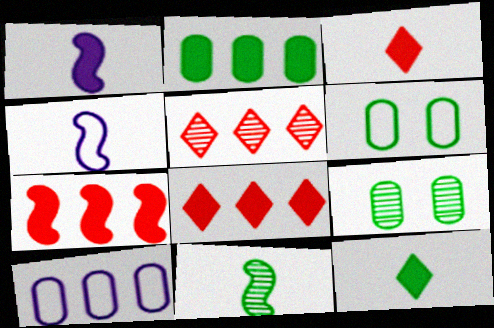[[1, 5, 6], 
[4, 8, 9]]